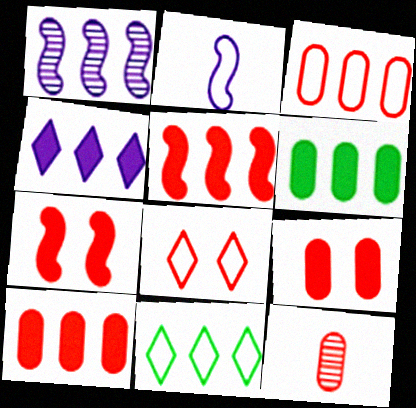[[1, 10, 11], 
[3, 9, 12], 
[4, 5, 6], 
[5, 8, 12]]